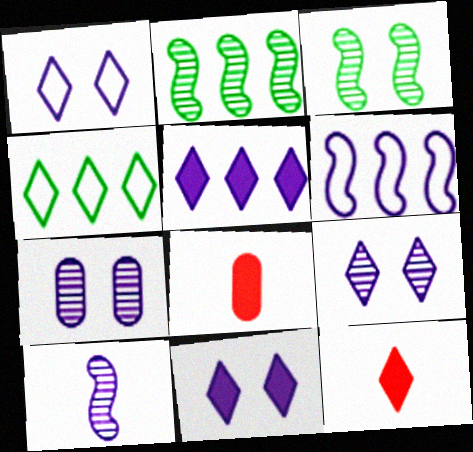[[1, 2, 8], 
[1, 9, 11], 
[4, 9, 12]]